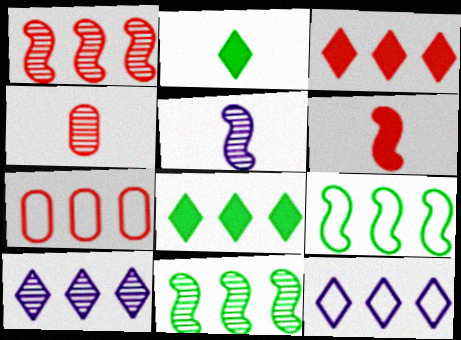[[1, 3, 7], 
[7, 9, 12]]